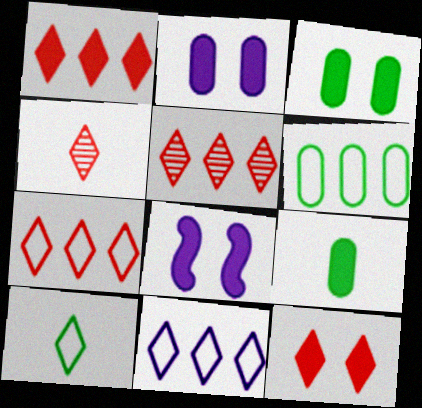[[1, 5, 7], 
[1, 8, 9], 
[3, 8, 12], 
[4, 6, 8], 
[4, 7, 12]]